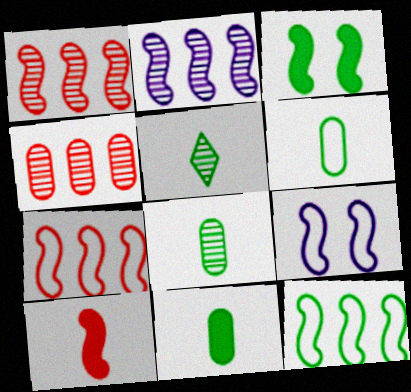[[6, 8, 11]]